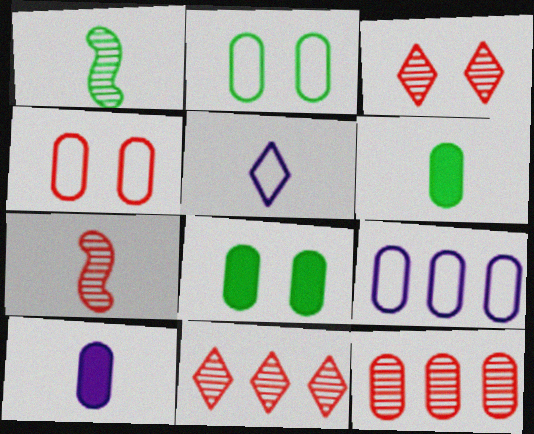[[2, 10, 12], 
[3, 7, 12], 
[5, 6, 7]]